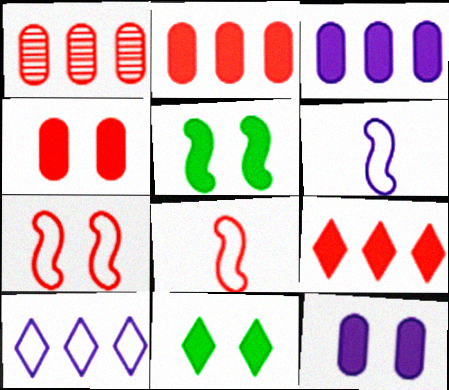[[1, 6, 11]]